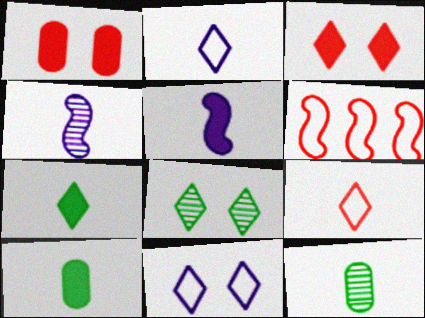[[3, 8, 11], 
[4, 9, 10], 
[5, 9, 12]]